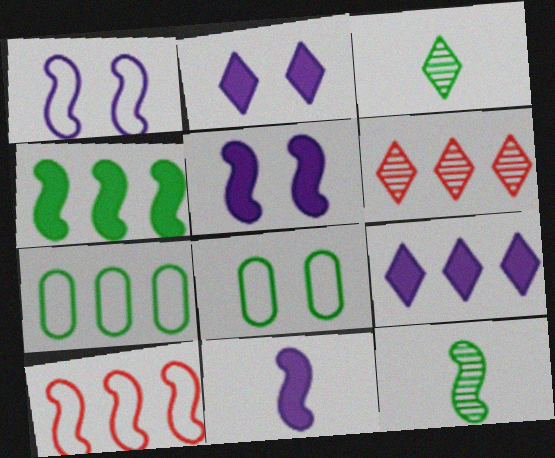[[3, 4, 8], 
[5, 10, 12], 
[6, 8, 11]]